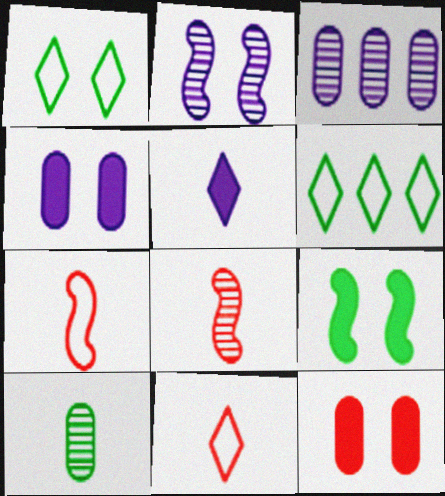[[1, 2, 12], 
[3, 9, 11], 
[4, 6, 8], 
[5, 7, 10], 
[6, 9, 10]]